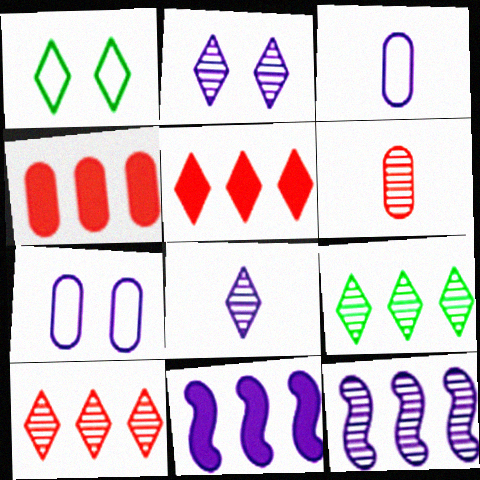[[1, 5, 8], 
[1, 6, 11], 
[2, 3, 11], 
[7, 8, 11]]